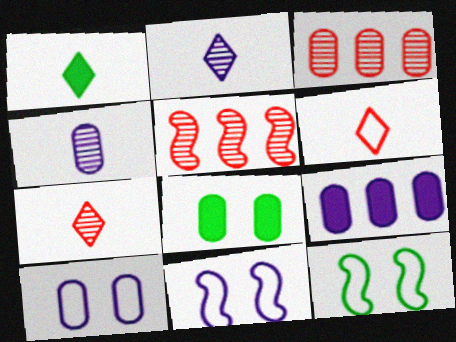[[1, 2, 6], 
[1, 3, 11], 
[1, 5, 10], 
[2, 9, 11], 
[4, 9, 10], 
[7, 9, 12]]